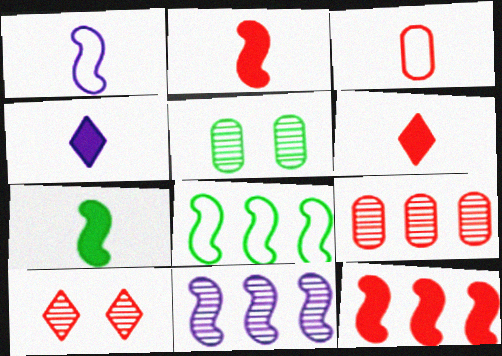[[3, 10, 12], 
[8, 11, 12]]